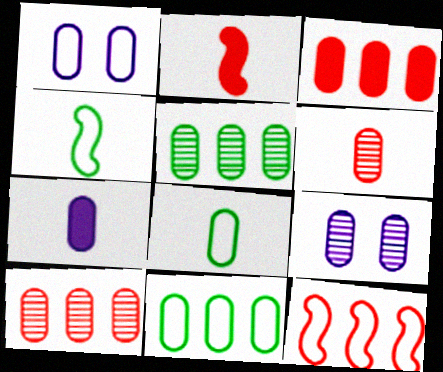[[3, 8, 9], 
[5, 6, 9], 
[6, 7, 8]]